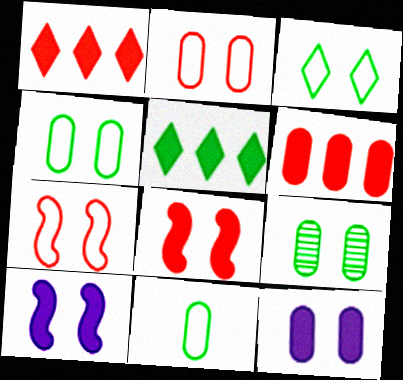[[2, 9, 12]]